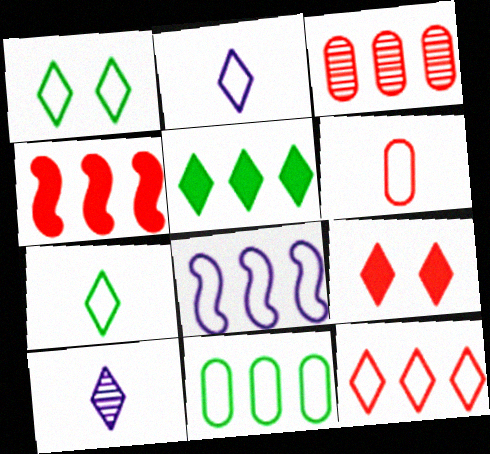[[1, 2, 12], 
[1, 6, 8], 
[3, 4, 12], 
[3, 5, 8], 
[8, 11, 12]]